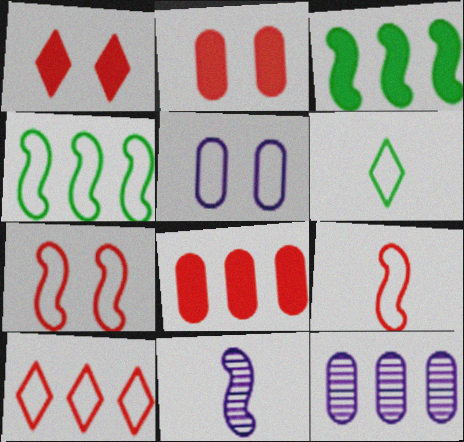[[3, 7, 11], 
[3, 10, 12]]